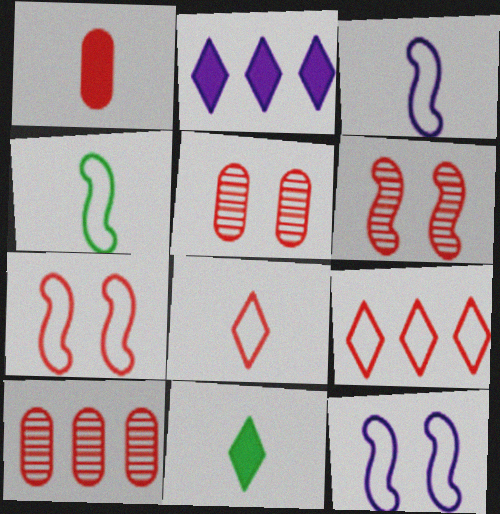[[1, 6, 9], 
[2, 4, 5], 
[10, 11, 12]]